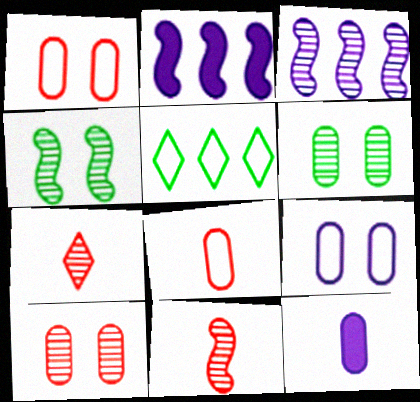[[3, 4, 11], 
[3, 6, 7]]